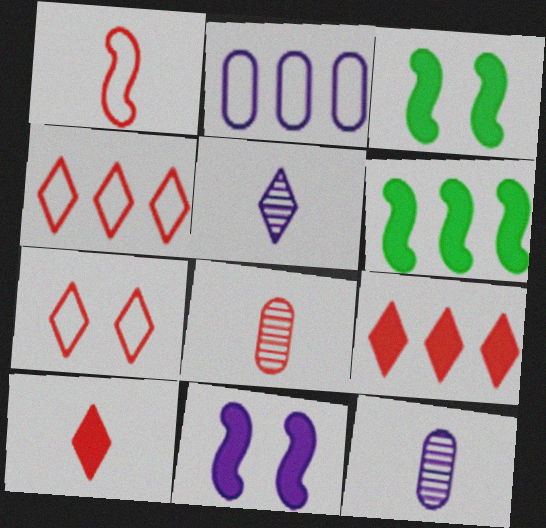[[1, 8, 10], 
[2, 5, 11], 
[3, 4, 12], 
[6, 7, 12]]